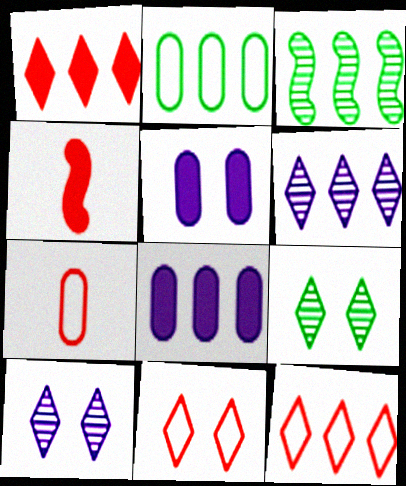[[2, 4, 10], 
[3, 8, 12]]